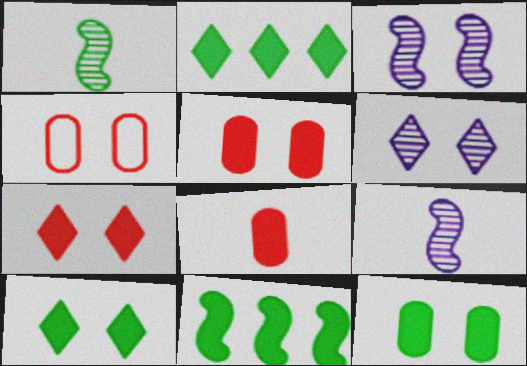[[2, 4, 9], 
[3, 4, 10]]